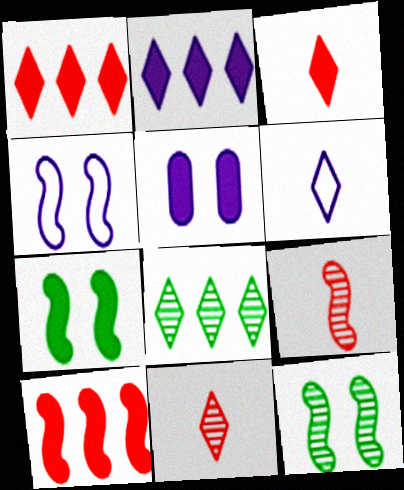[]